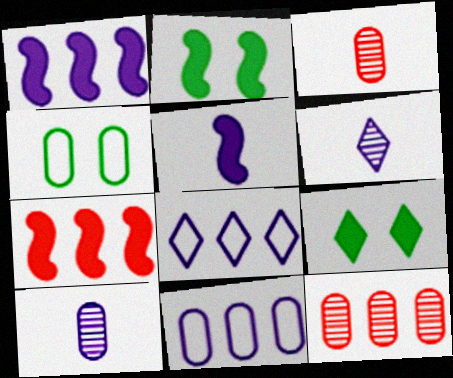[[2, 3, 8], 
[2, 5, 7], 
[4, 6, 7]]